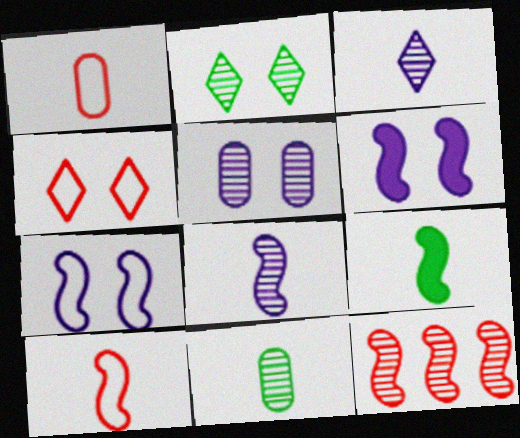[[1, 3, 9], 
[7, 9, 12], 
[8, 9, 10]]